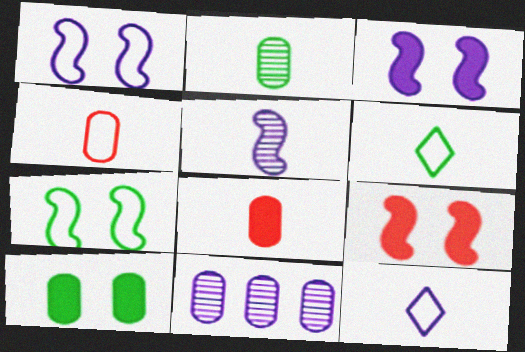[[3, 11, 12], 
[4, 10, 11], 
[5, 6, 8], 
[6, 9, 11]]